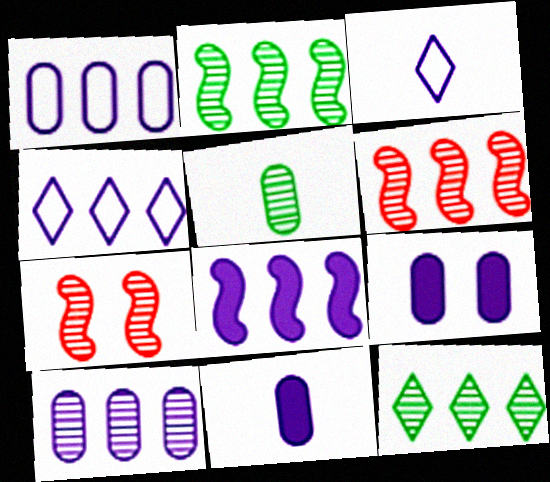[[4, 8, 10], 
[6, 10, 12]]